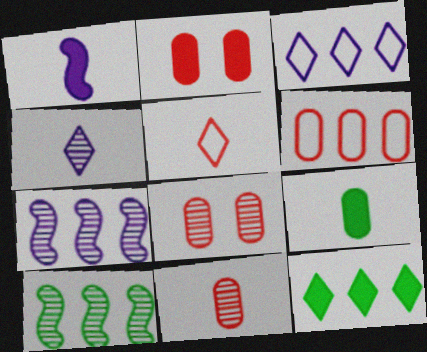[[1, 2, 12], 
[2, 6, 11], 
[4, 8, 10], 
[6, 7, 12]]